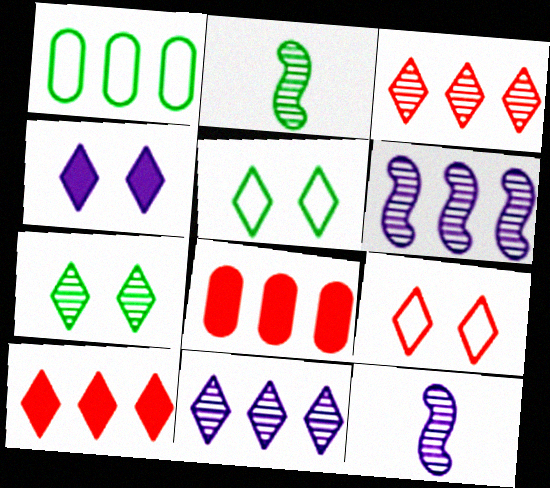[[1, 6, 10], 
[4, 7, 9], 
[5, 8, 12]]